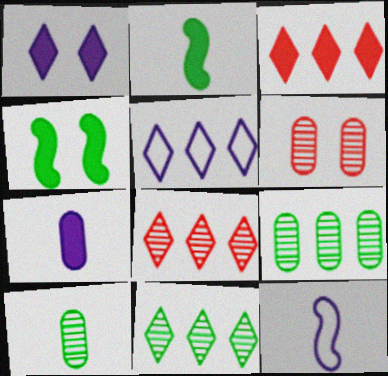[[2, 5, 6], 
[3, 4, 7], 
[3, 5, 11]]